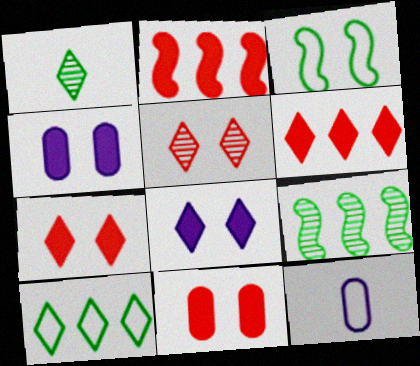[[3, 4, 5], 
[7, 9, 12]]